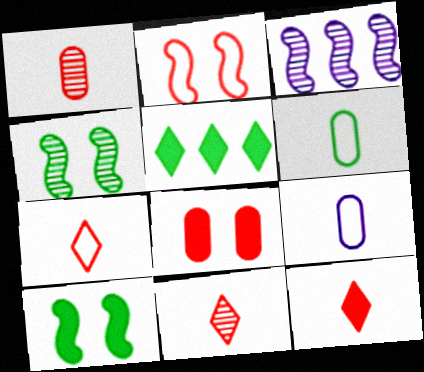[[4, 5, 6], 
[7, 11, 12]]